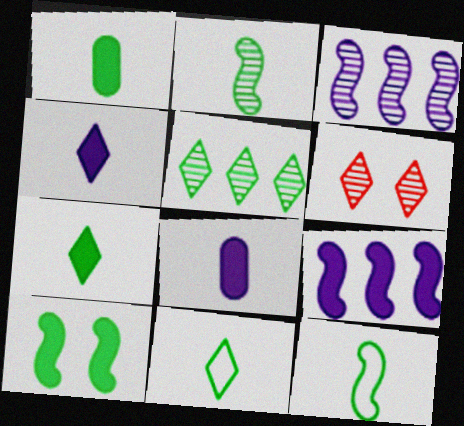[[1, 2, 11]]